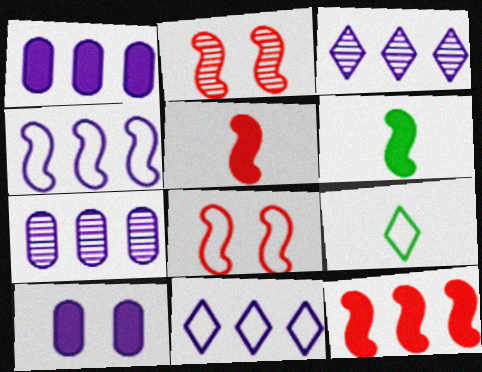[[1, 2, 9], 
[1, 3, 4], 
[2, 4, 6]]